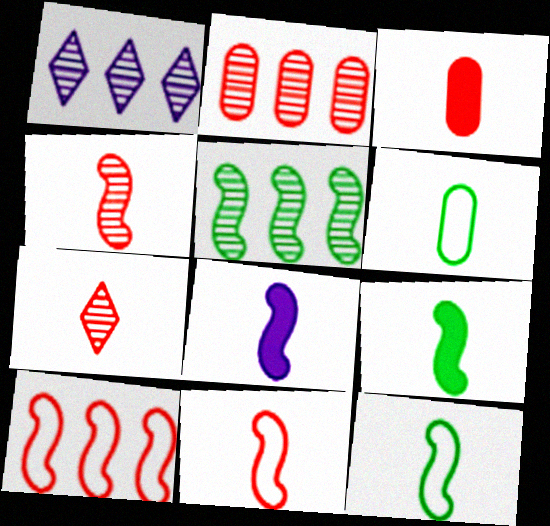[[1, 2, 5], 
[3, 7, 11], 
[4, 8, 12], 
[6, 7, 8]]